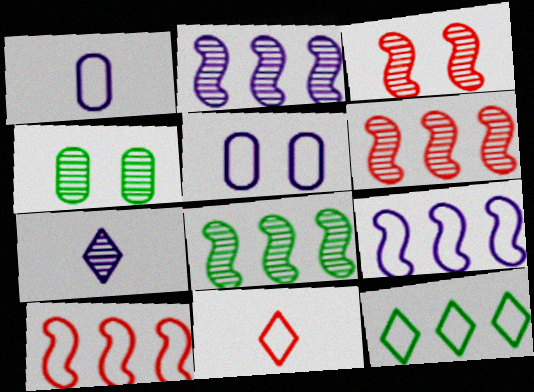[[2, 6, 8], 
[4, 6, 7]]